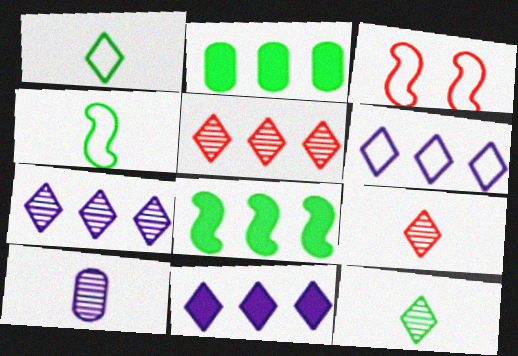[[6, 7, 11]]